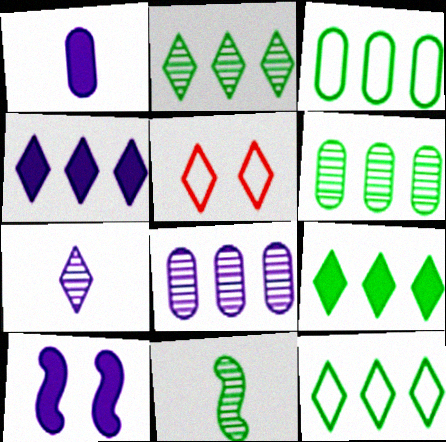[[1, 4, 10], 
[2, 9, 12], 
[5, 7, 9]]